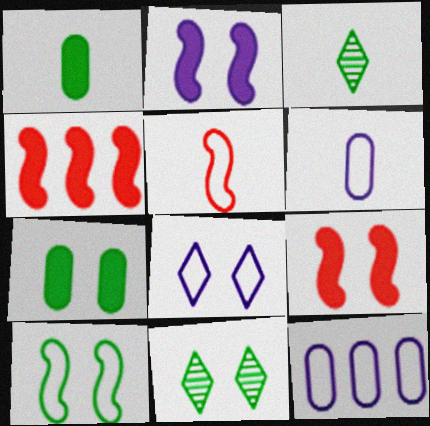[[3, 9, 12], 
[4, 6, 11], 
[7, 10, 11]]